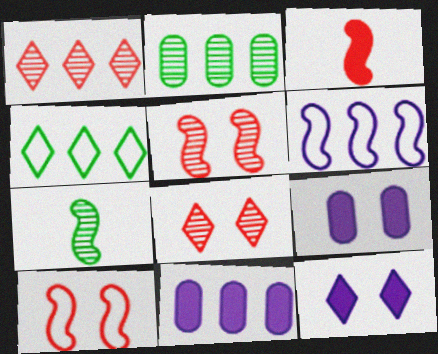[]